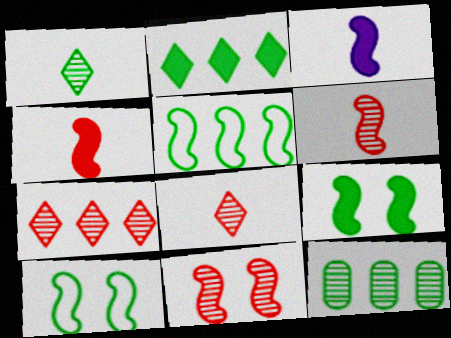[[2, 5, 12], 
[3, 5, 11]]